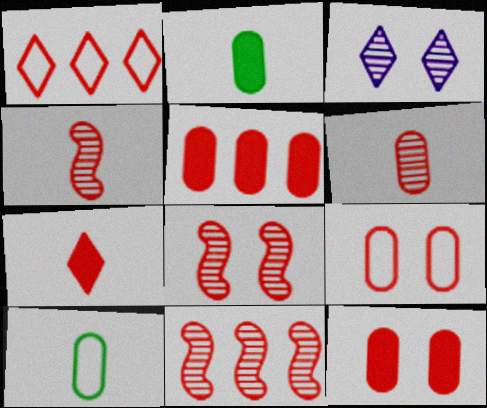[[1, 4, 12], 
[1, 5, 11], 
[4, 8, 11], 
[5, 6, 9], 
[7, 9, 11]]